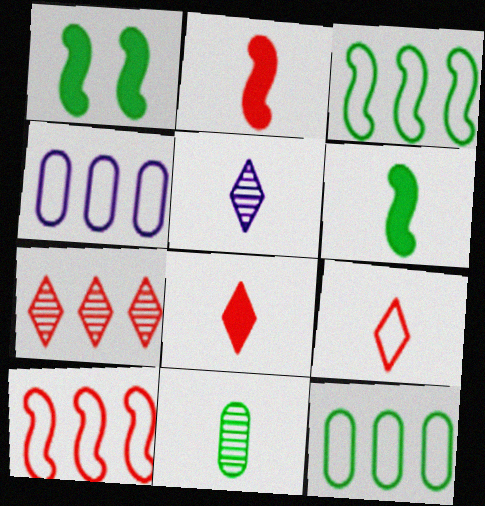[]